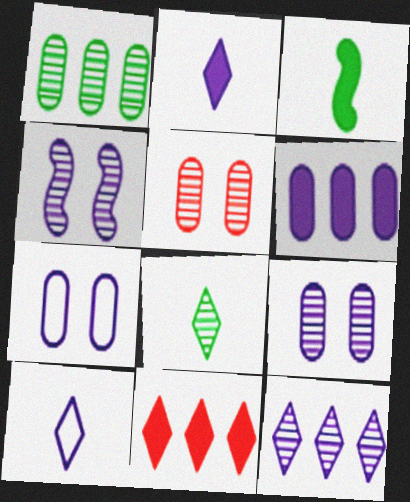[[4, 6, 10]]